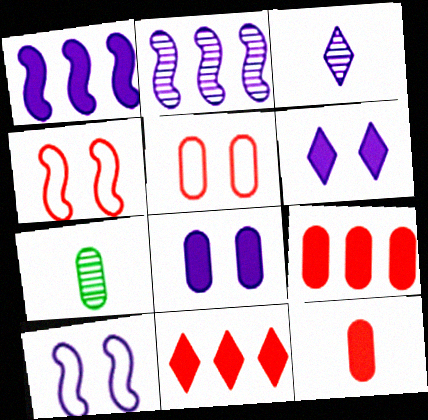[[7, 10, 11]]